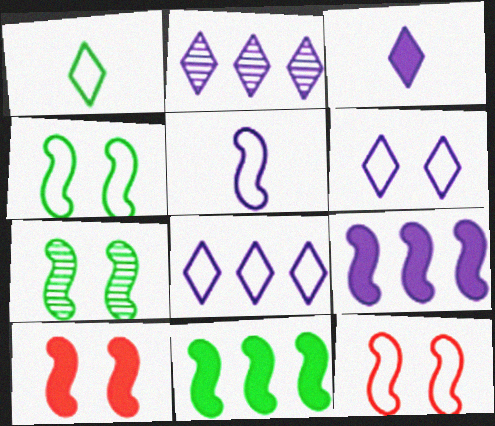[[2, 3, 6]]